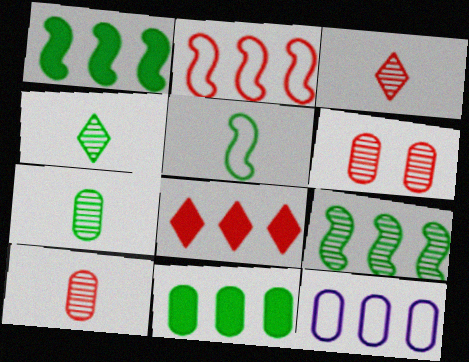[[8, 9, 12]]